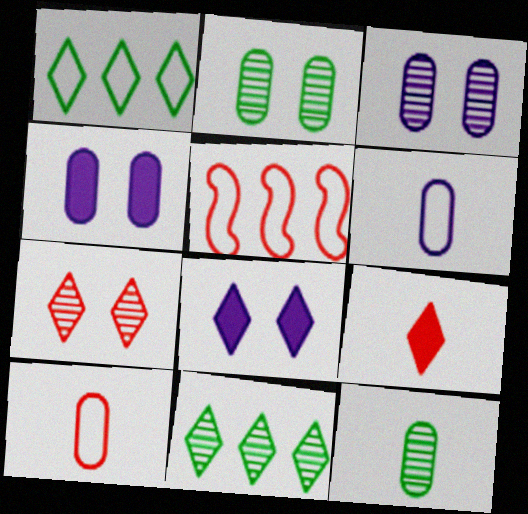[[5, 8, 12]]